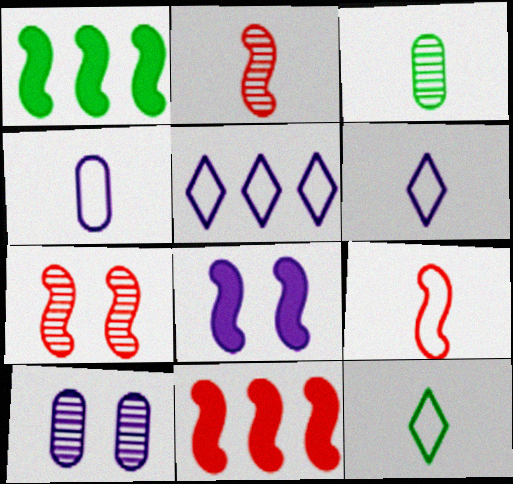[[4, 9, 12], 
[7, 9, 11], 
[10, 11, 12]]